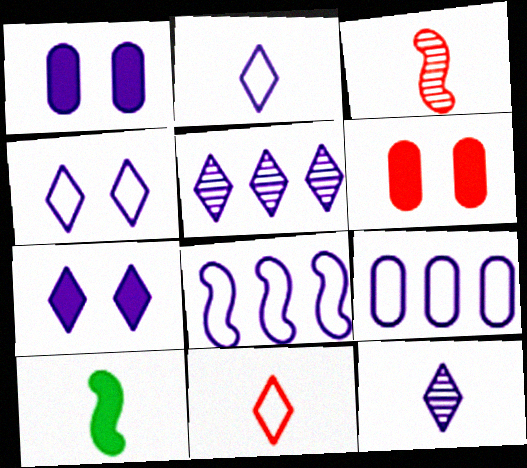[[1, 8, 12], 
[2, 5, 7]]